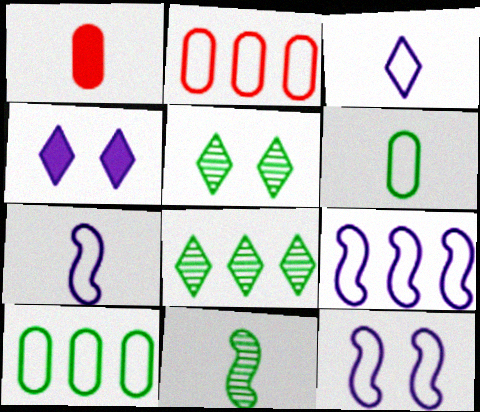[[1, 3, 11], 
[1, 5, 9], 
[1, 8, 12], 
[2, 4, 11], 
[7, 9, 12]]